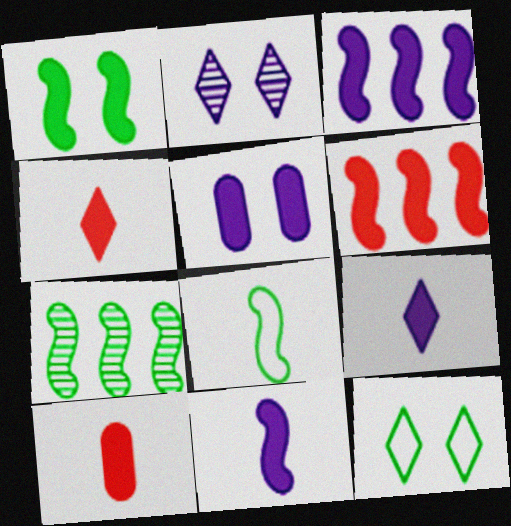[[1, 6, 11], 
[1, 7, 8], 
[3, 5, 9]]